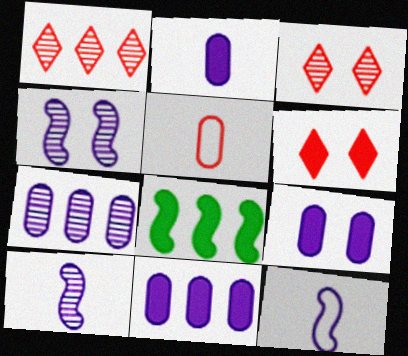[[2, 6, 8], 
[2, 9, 11]]